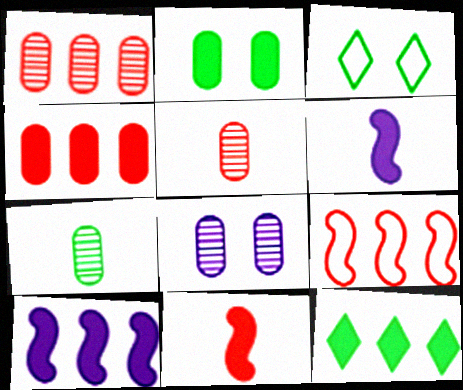[[1, 3, 6], 
[1, 7, 8], 
[3, 5, 10], 
[4, 10, 12]]